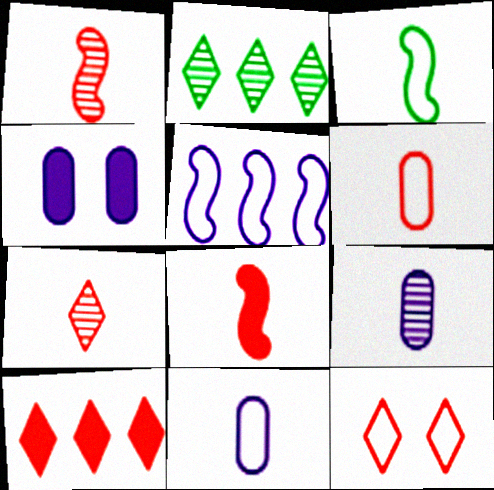[[6, 7, 8], 
[7, 10, 12]]